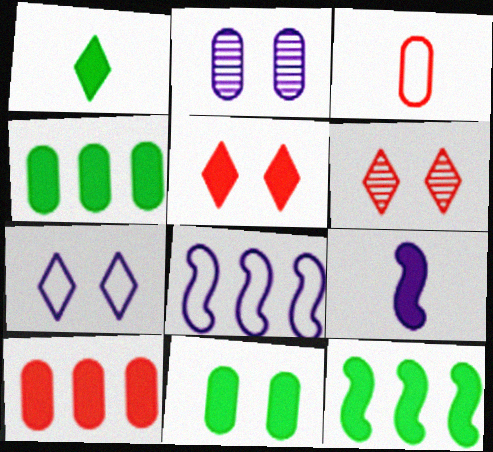[[1, 11, 12], 
[2, 3, 4], 
[4, 5, 9]]